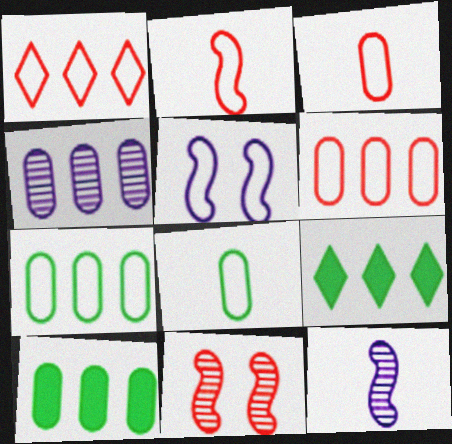[[1, 5, 8], 
[4, 6, 10]]